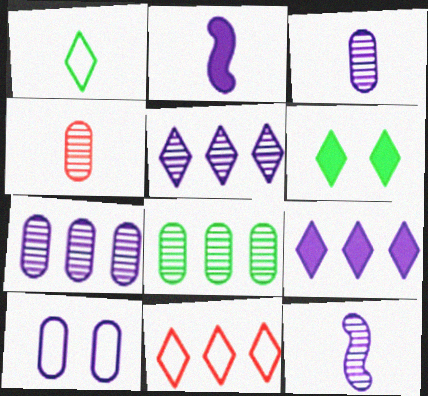[[1, 2, 4], 
[2, 5, 10], 
[9, 10, 12]]